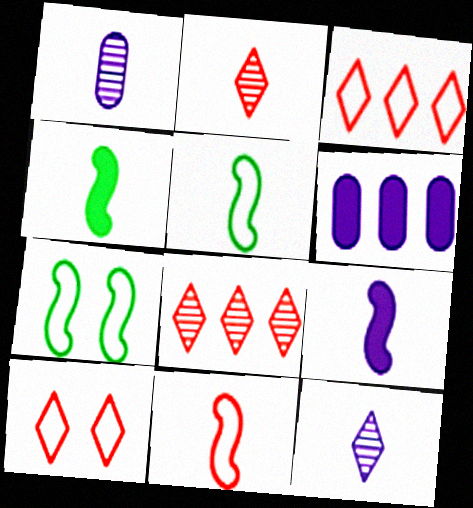[[2, 6, 7]]